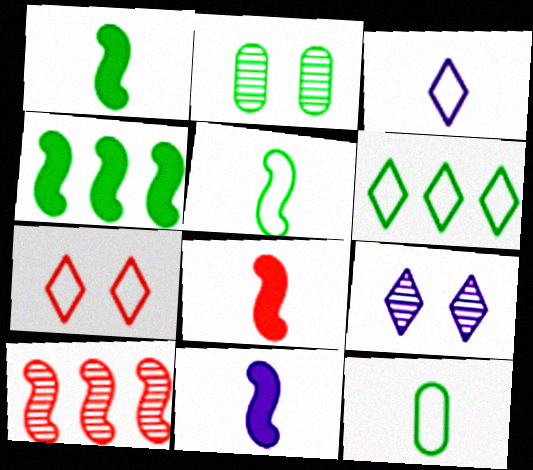[[1, 2, 6], 
[1, 8, 11], 
[3, 6, 7]]